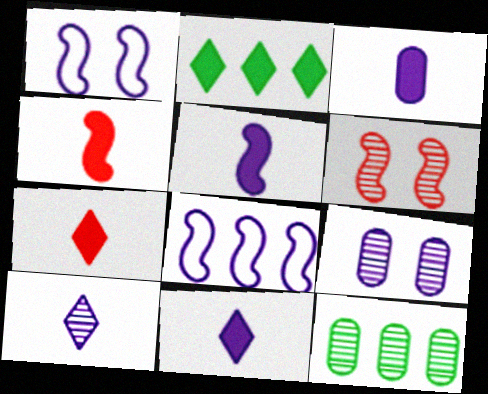[[1, 7, 12], 
[3, 5, 11], 
[6, 10, 12], 
[8, 9, 11]]